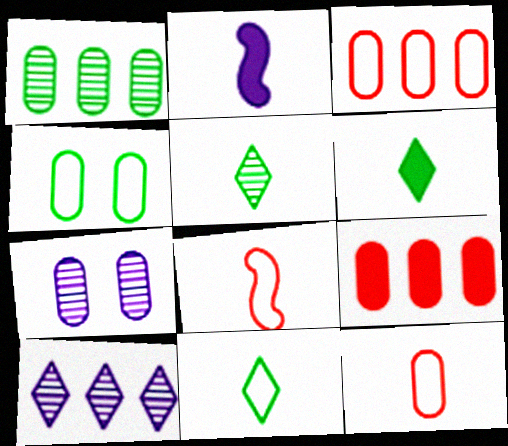[[2, 5, 12], 
[5, 6, 11]]